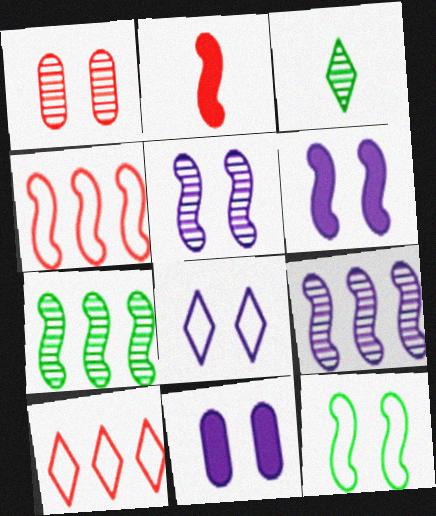[[1, 2, 10], 
[1, 3, 9], 
[2, 9, 12], 
[3, 4, 11], 
[5, 8, 11]]